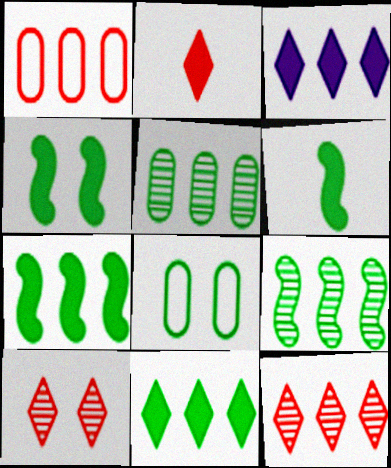[[1, 3, 9], 
[4, 6, 7]]